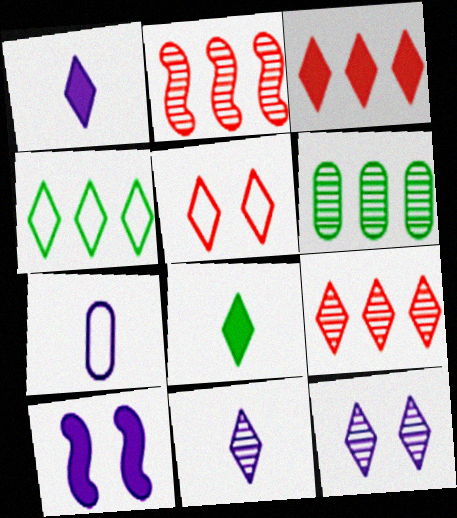[]